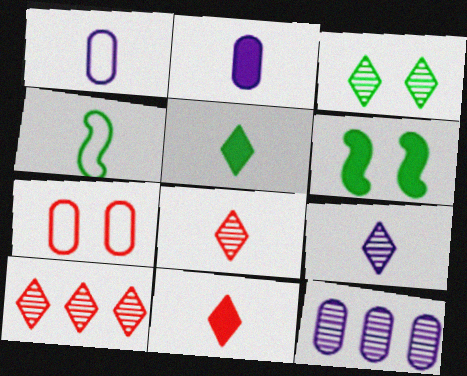[[1, 6, 10], 
[2, 4, 8], 
[3, 9, 10]]